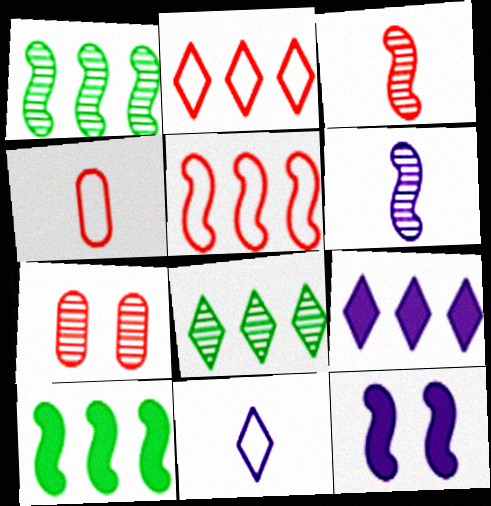[[2, 8, 9], 
[4, 8, 12], 
[6, 7, 8], 
[7, 10, 11]]